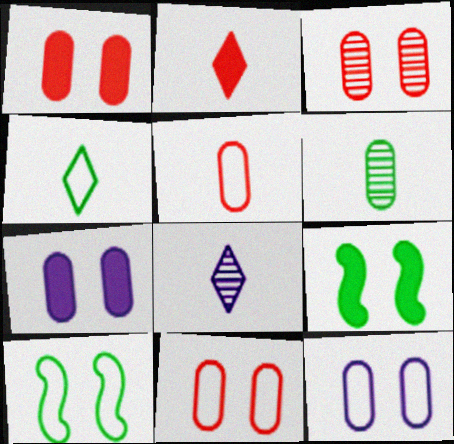[[1, 3, 11], 
[2, 4, 8]]